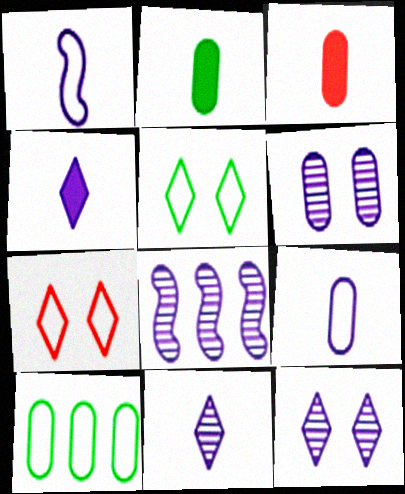[[1, 7, 10], 
[2, 7, 8], 
[3, 5, 8], 
[3, 6, 10], 
[6, 8, 11]]